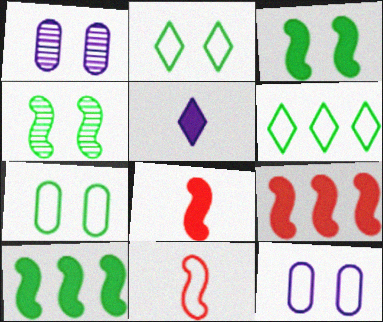[[1, 6, 8], 
[6, 11, 12]]